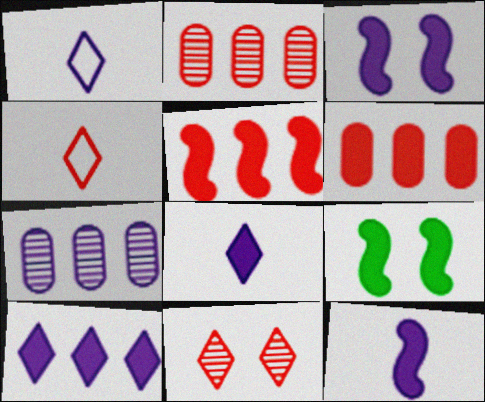[[1, 2, 9], 
[1, 3, 7], 
[4, 7, 9], 
[5, 9, 12], 
[6, 8, 9]]